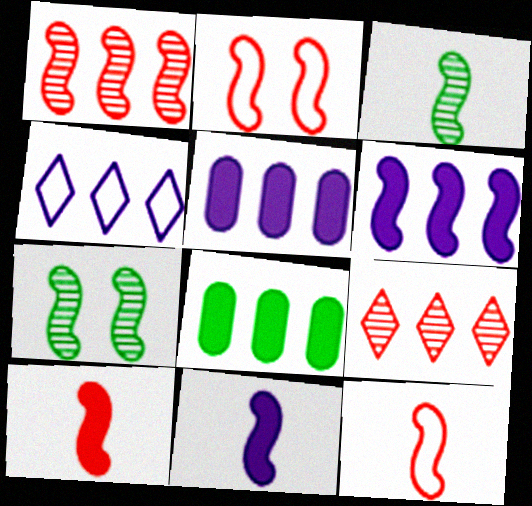[[1, 2, 10], 
[1, 4, 8], 
[2, 3, 6], 
[3, 11, 12], 
[6, 7, 12]]